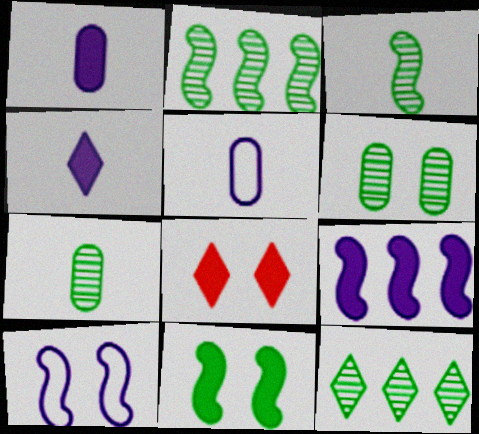[[2, 5, 8], 
[3, 6, 12], 
[6, 8, 10]]